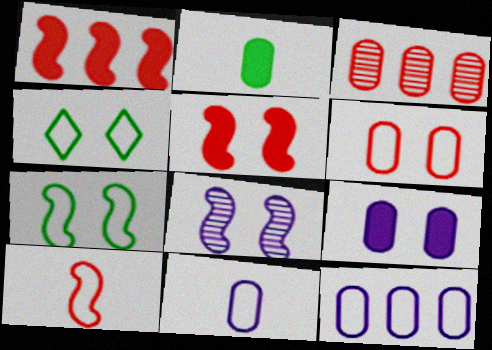[[4, 10, 12], 
[5, 7, 8]]